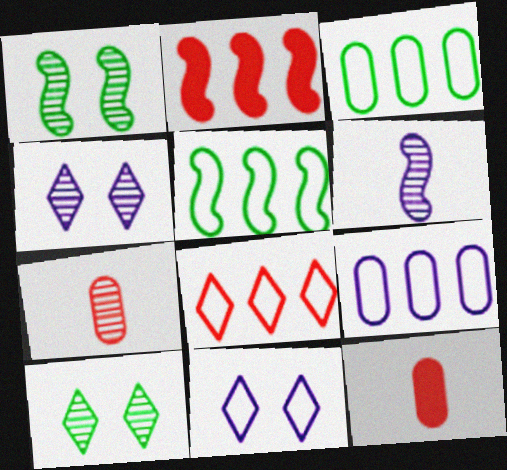[[4, 5, 12], 
[5, 8, 9]]